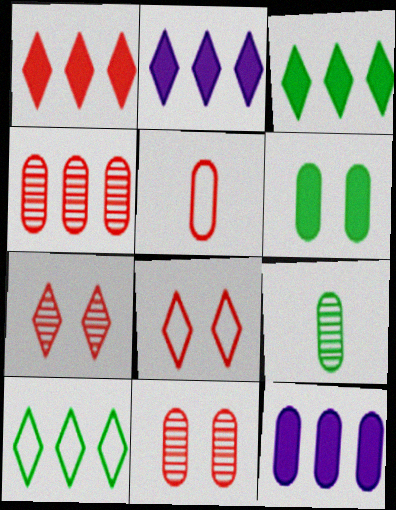[[1, 2, 3]]